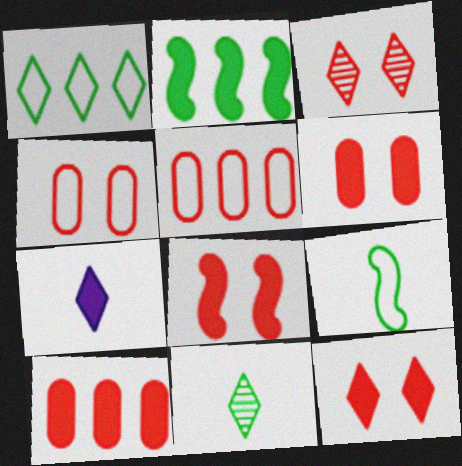[[1, 3, 7], 
[2, 6, 7], 
[3, 4, 8], 
[6, 8, 12]]